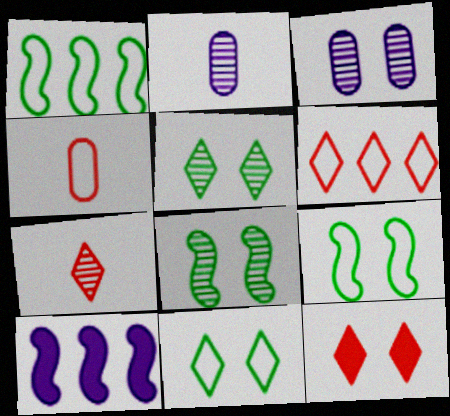[[1, 2, 12], 
[3, 9, 12], 
[4, 5, 10], 
[6, 7, 12]]